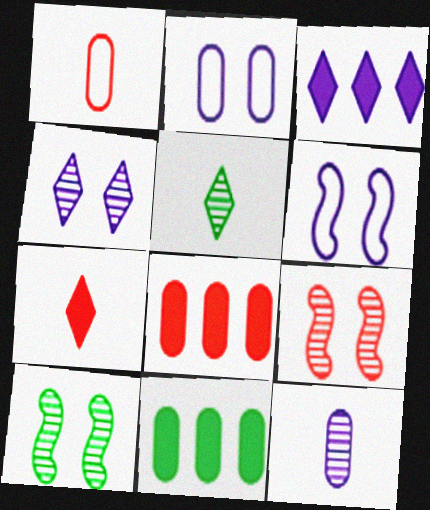[[1, 3, 10], 
[3, 6, 12], 
[5, 6, 8]]